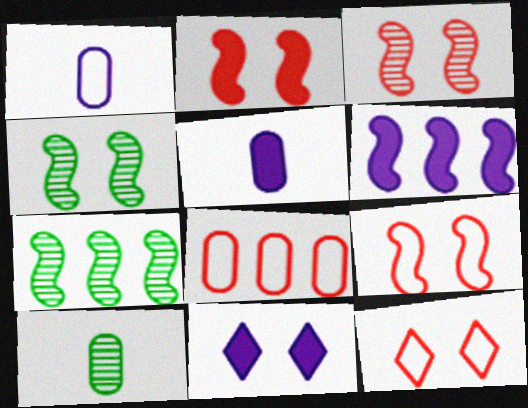[[2, 3, 9], 
[5, 6, 11], 
[5, 7, 12], 
[6, 10, 12]]